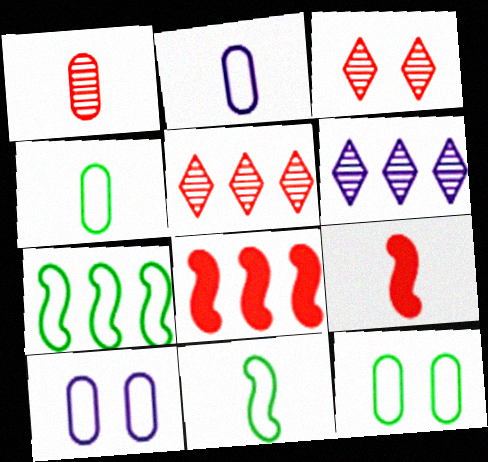[[6, 9, 12]]